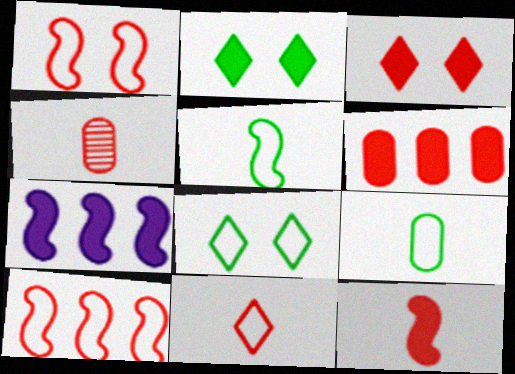[[3, 4, 10], 
[3, 6, 12], 
[4, 7, 8], 
[4, 11, 12]]